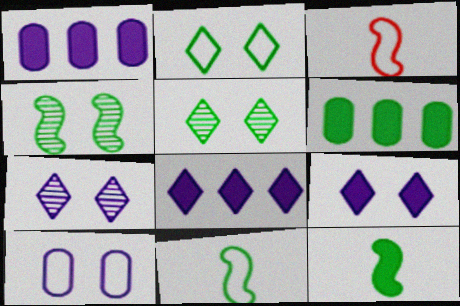[[1, 3, 5], 
[3, 6, 7], 
[5, 6, 11]]